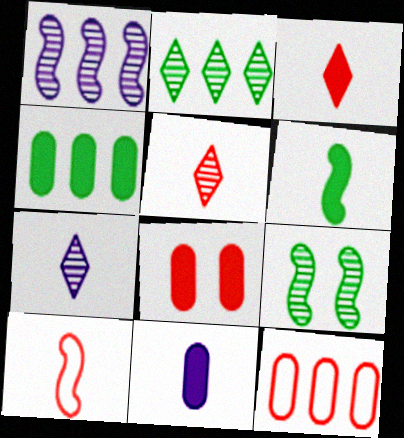[[3, 6, 11], 
[4, 8, 11]]